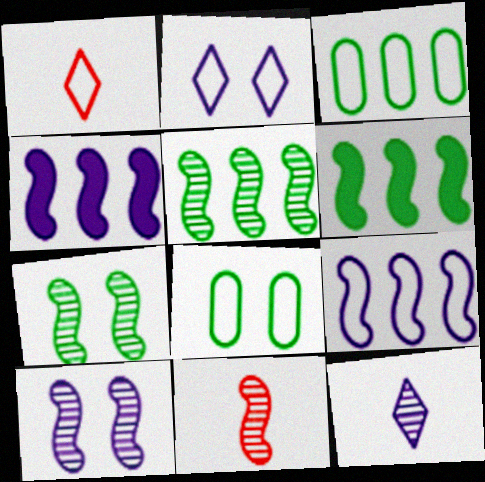[[1, 8, 9], 
[5, 10, 11]]